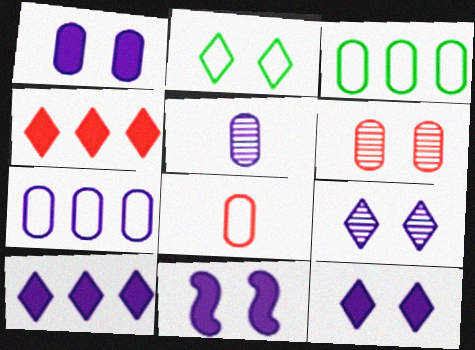[[1, 5, 7], 
[1, 11, 12], 
[2, 6, 11]]